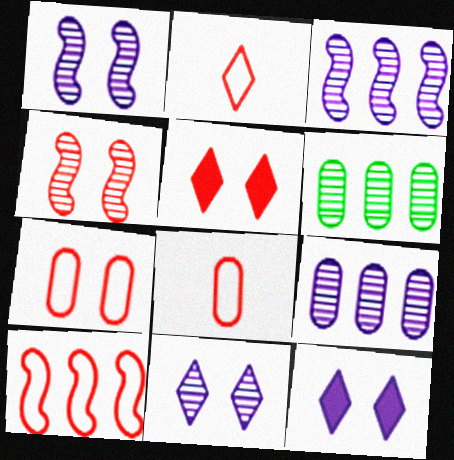[[2, 7, 10], 
[4, 5, 7]]